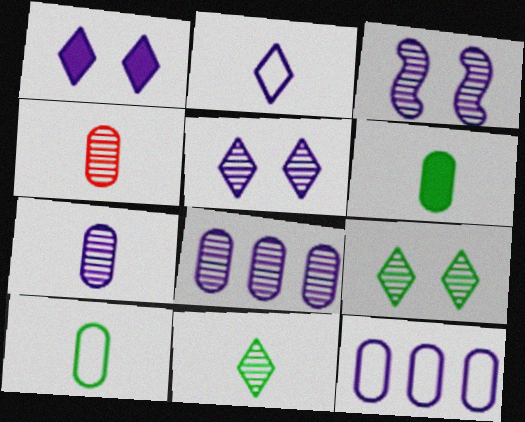[]